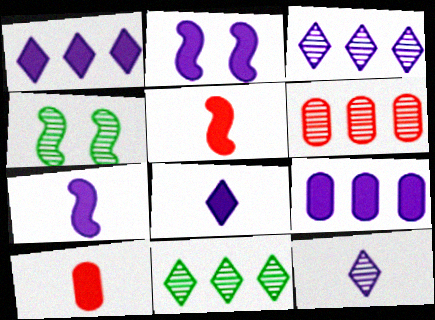[[2, 8, 9], 
[4, 6, 12]]